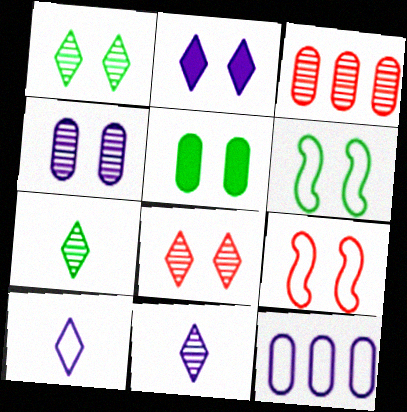[[1, 5, 6]]